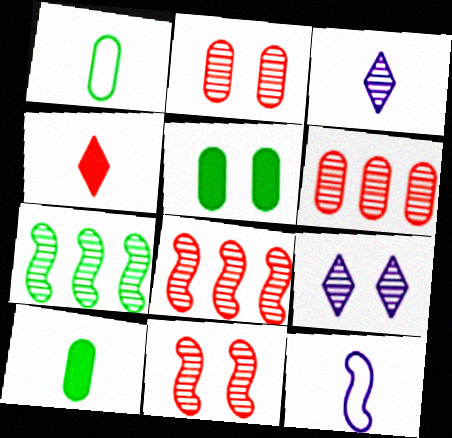[[2, 3, 7]]